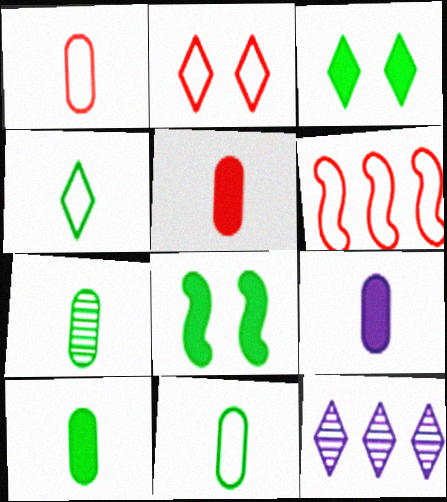[[1, 2, 6], 
[1, 7, 9], 
[1, 8, 12], 
[5, 9, 10], 
[7, 10, 11]]